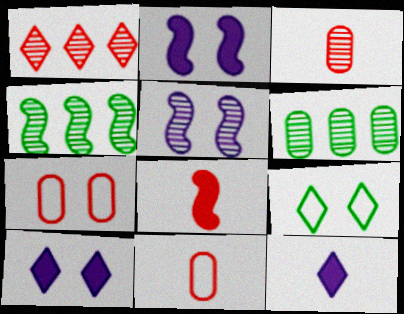[[1, 7, 8], 
[1, 9, 12], 
[4, 7, 12], 
[4, 10, 11]]